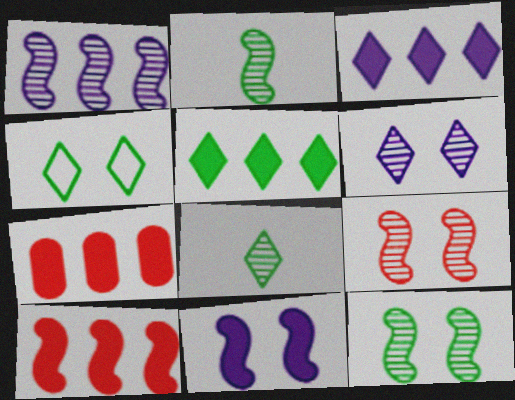[[1, 2, 9], 
[4, 5, 8]]